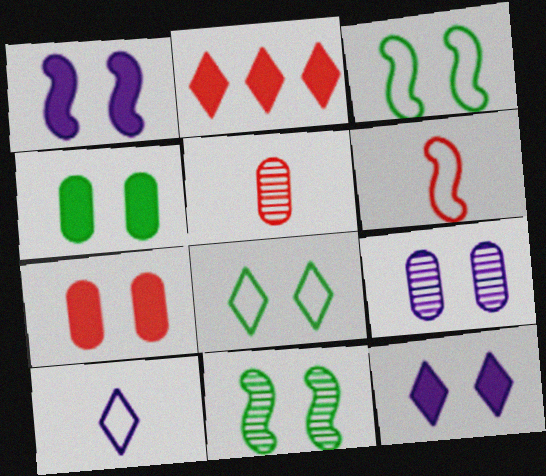[[4, 8, 11]]